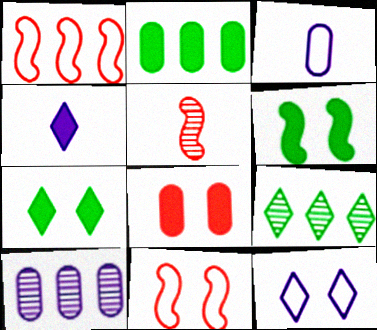[[2, 5, 12]]